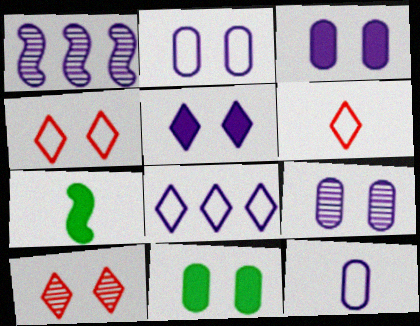[[1, 5, 12], 
[1, 6, 11], 
[2, 3, 9]]